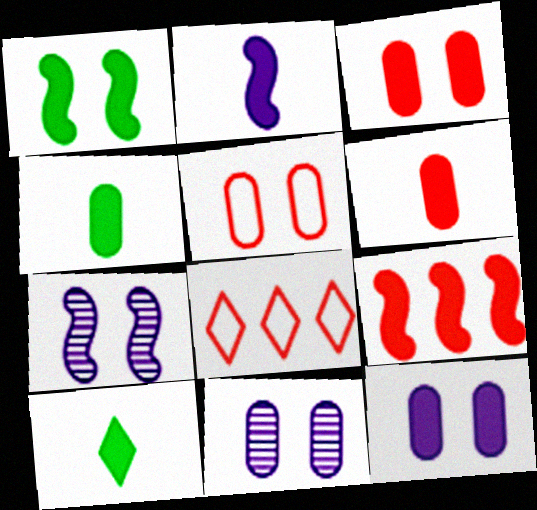[[1, 2, 9], 
[2, 6, 10], 
[4, 7, 8], 
[9, 10, 12]]